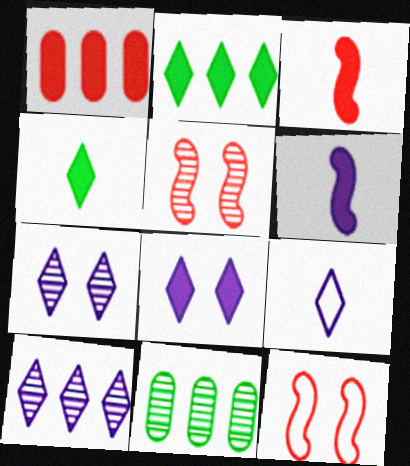[[8, 9, 10]]